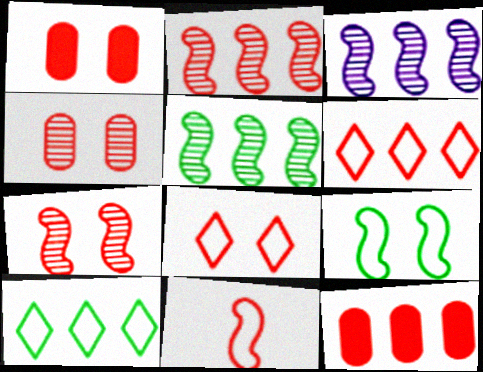[[1, 7, 8], 
[2, 3, 5], 
[2, 6, 12], 
[3, 10, 12]]